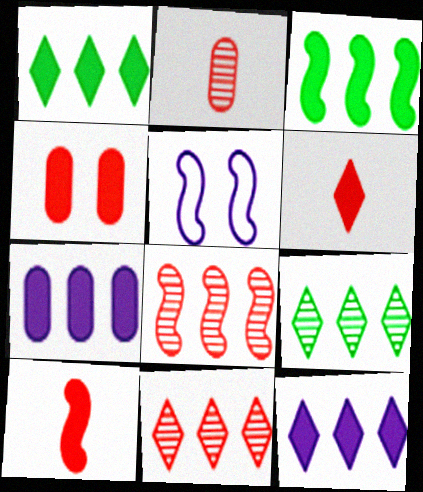[[1, 2, 5]]